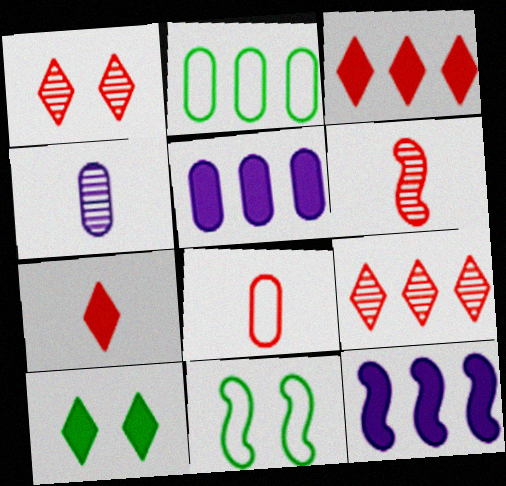[[2, 9, 12], 
[3, 4, 11], 
[6, 7, 8], 
[6, 11, 12]]